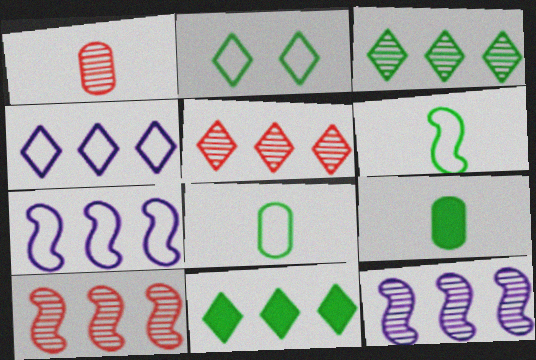[[4, 5, 11]]